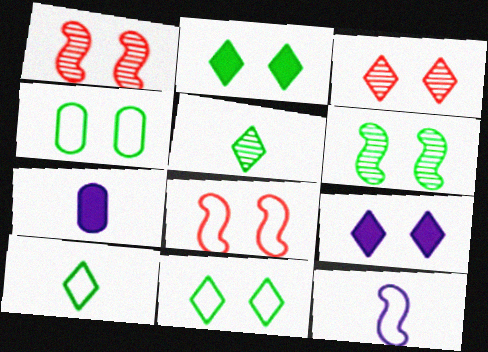[[1, 4, 9], 
[2, 4, 6], 
[3, 9, 11]]